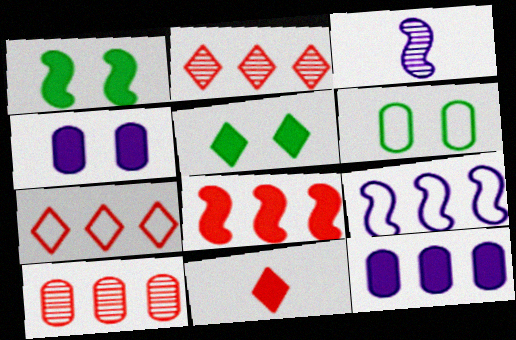[[1, 11, 12], 
[7, 8, 10]]